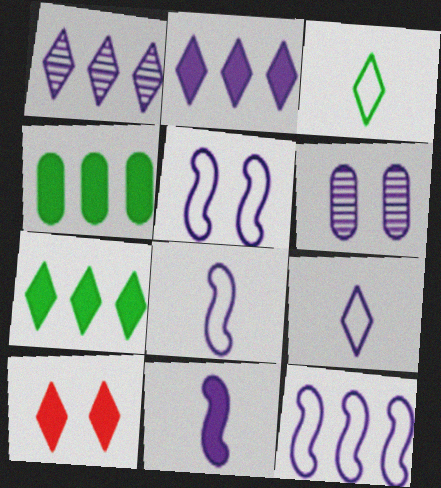[[1, 3, 10], 
[2, 6, 8], 
[4, 10, 11], 
[5, 8, 12]]